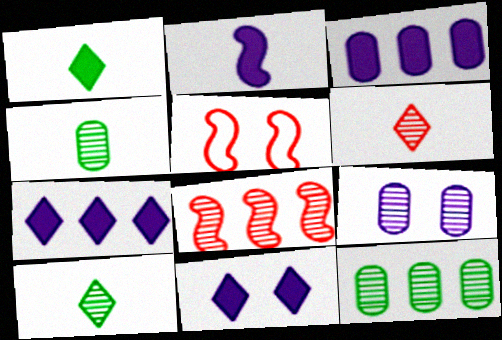[[2, 3, 11], 
[3, 5, 10], 
[4, 5, 7], 
[8, 9, 10]]